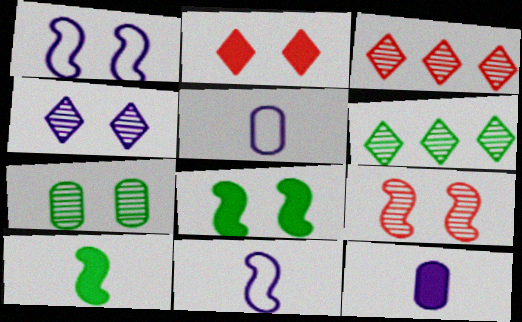[[1, 2, 7], 
[1, 8, 9], 
[3, 5, 8], 
[4, 7, 9]]